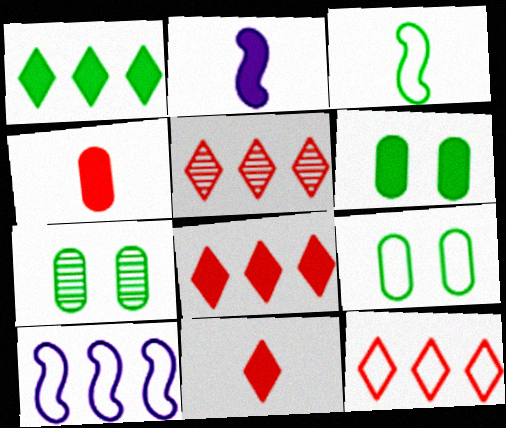[[1, 3, 7], 
[2, 5, 9], 
[2, 6, 8], 
[2, 7, 12], 
[5, 8, 12], 
[6, 7, 9], 
[7, 10, 11]]